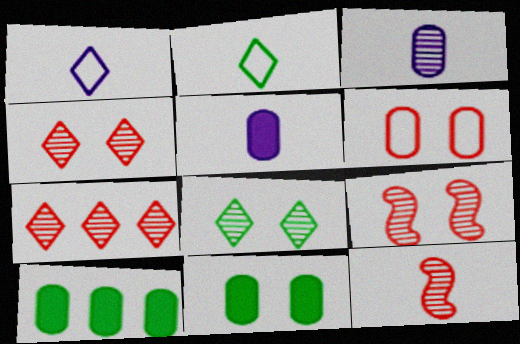[[1, 9, 10], 
[2, 5, 12], 
[3, 6, 10]]